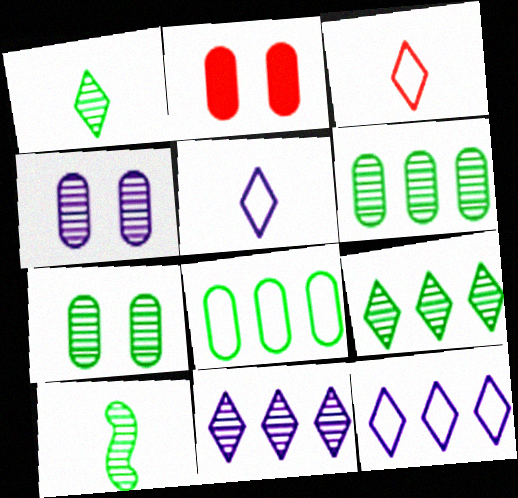[[2, 10, 12], 
[7, 9, 10]]